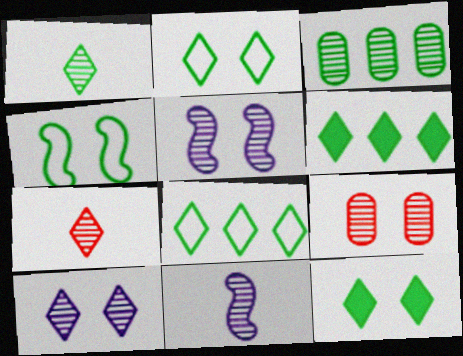[[1, 2, 6], 
[1, 8, 12], 
[3, 5, 7]]